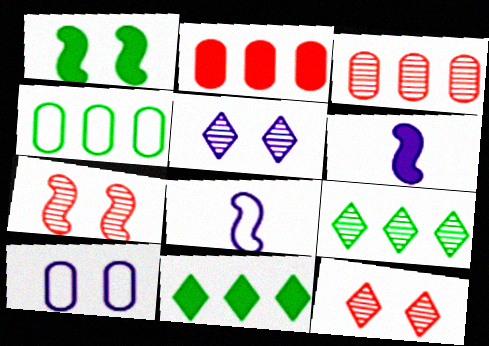[[1, 10, 12], 
[4, 6, 12]]